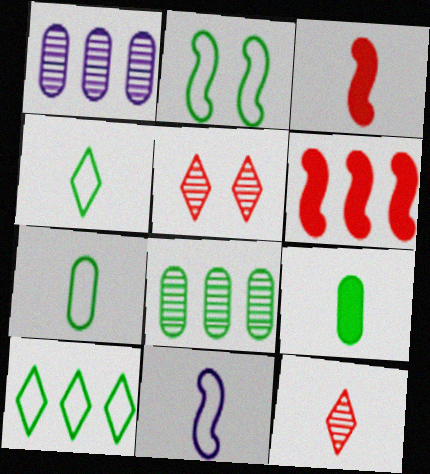[[1, 6, 10], 
[2, 7, 10], 
[9, 11, 12]]